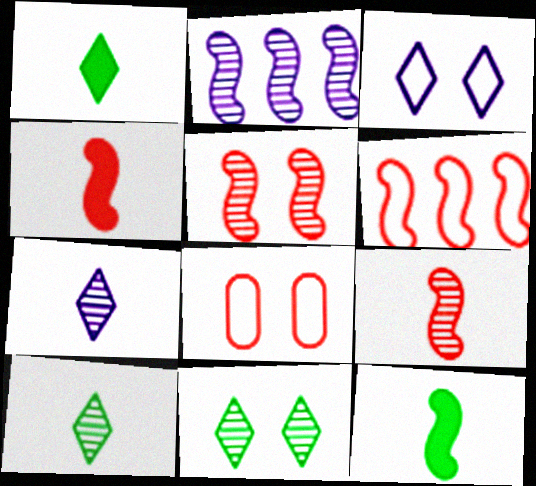[[1, 2, 8], 
[4, 5, 6]]